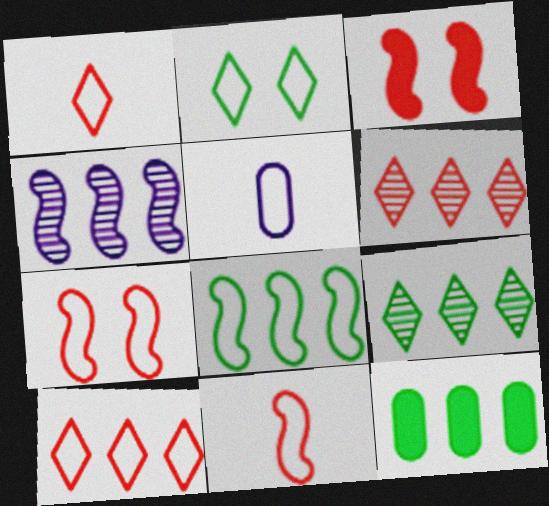[[3, 5, 9], 
[4, 10, 12], 
[8, 9, 12]]